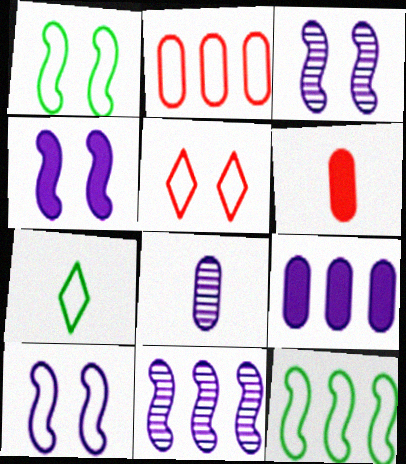[[2, 7, 10], 
[3, 4, 10]]